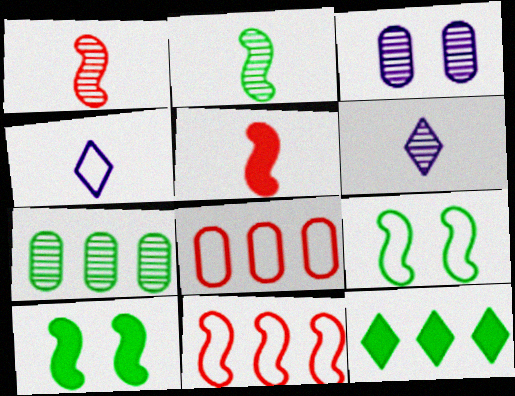[[4, 8, 9], 
[6, 8, 10]]